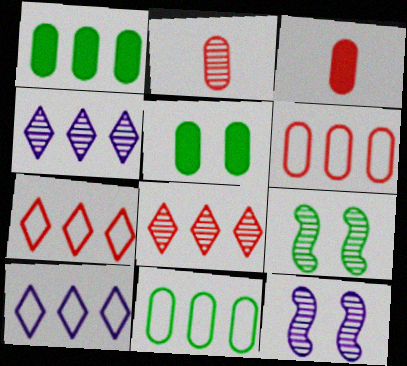[[2, 4, 9], 
[3, 9, 10]]